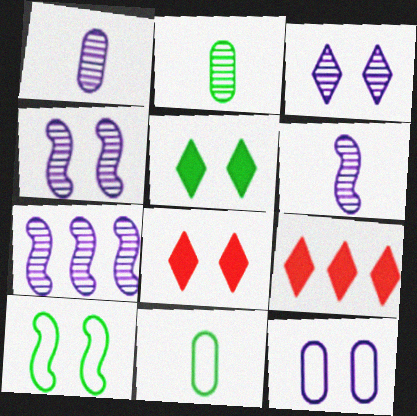[[1, 3, 7], 
[1, 9, 10], 
[4, 6, 7], 
[4, 9, 11], 
[7, 8, 11]]